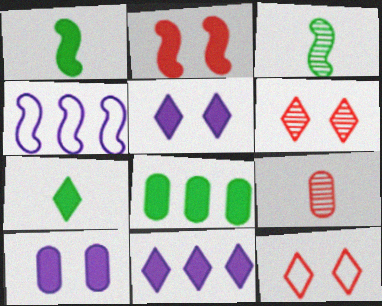[[2, 3, 4]]